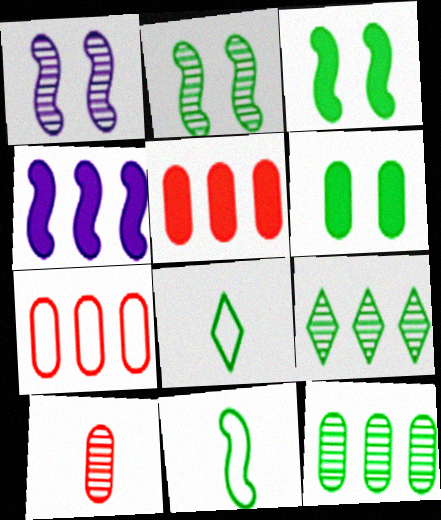[[1, 5, 8], 
[1, 9, 10], 
[3, 8, 12], 
[4, 7, 9], 
[6, 9, 11]]